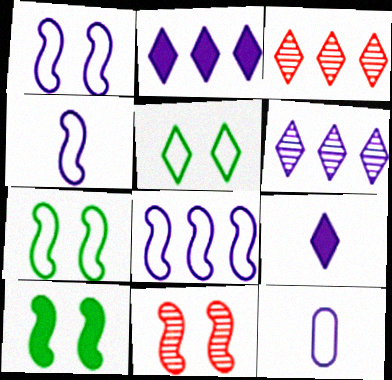[[1, 4, 8], 
[1, 10, 11], 
[3, 5, 9], 
[3, 10, 12]]